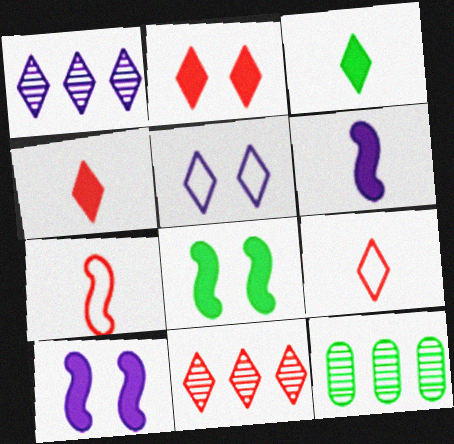[[2, 9, 11], 
[3, 5, 11], 
[9, 10, 12]]